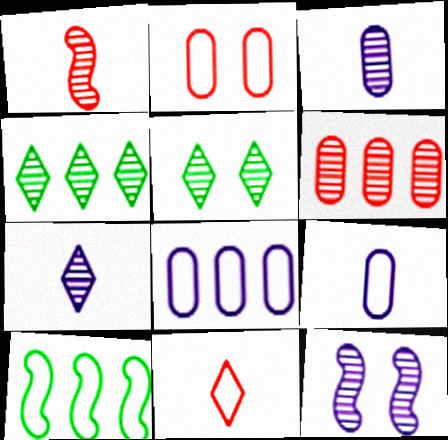[]